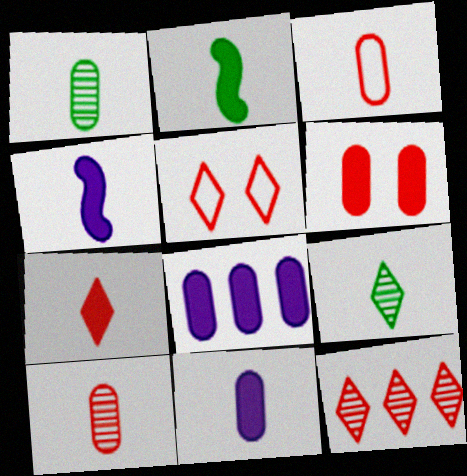[[1, 3, 11], 
[2, 7, 11], 
[3, 4, 9], 
[5, 7, 12]]